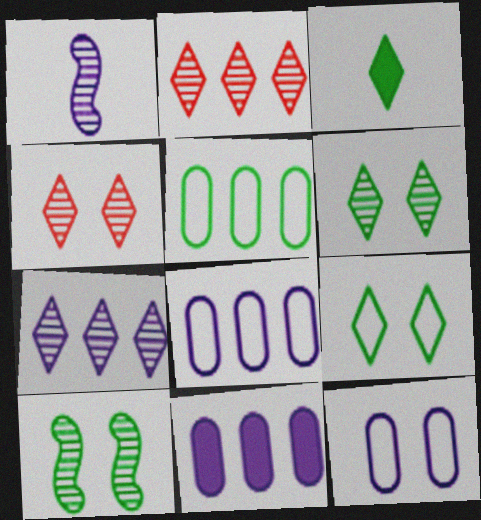[[3, 5, 10]]